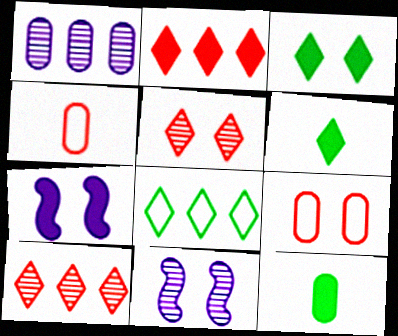[[1, 9, 12], 
[2, 7, 12], 
[3, 9, 11]]